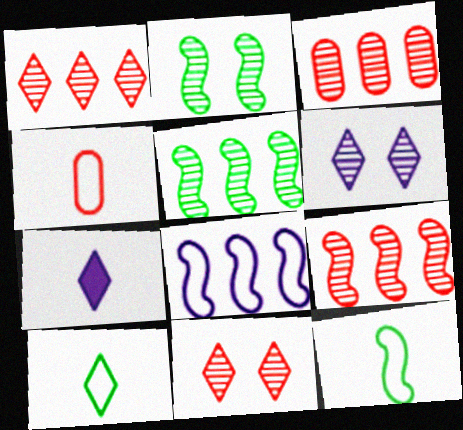[[1, 3, 9]]